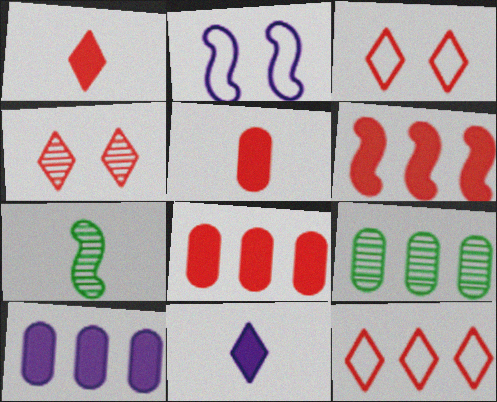[[1, 2, 9], 
[1, 4, 12], 
[2, 6, 7], 
[3, 7, 10]]